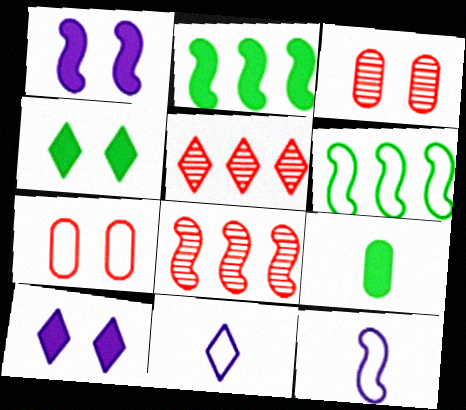[[2, 3, 11], 
[2, 4, 9], 
[4, 5, 11], 
[6, 7, 11]]